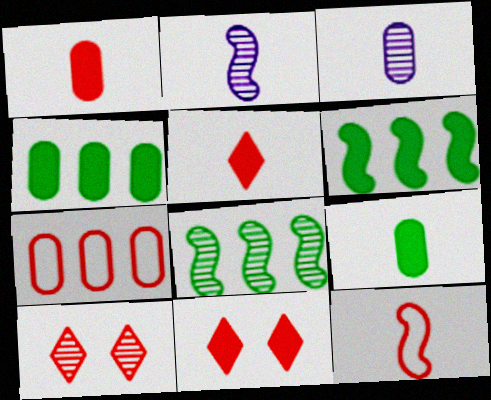[[3, 8, 10]]